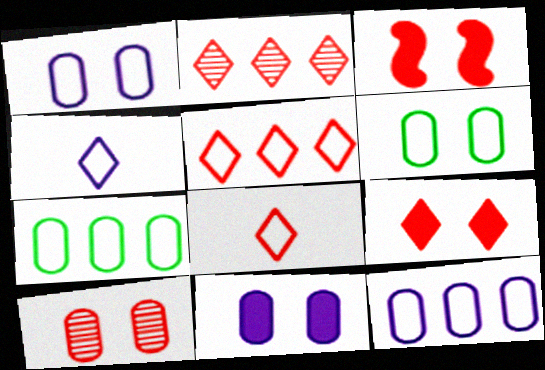[[2, 8, 9], 
[6, 10, 11]]